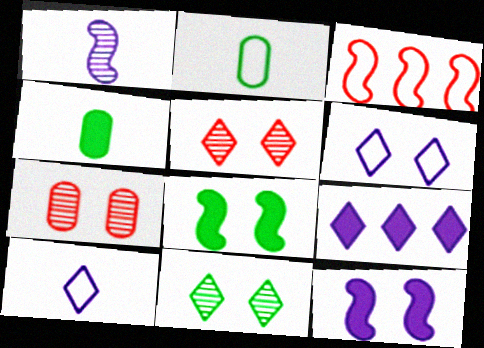[[1, 3, 8], 
[2, 3, 6], 
[6, 7, 8]]